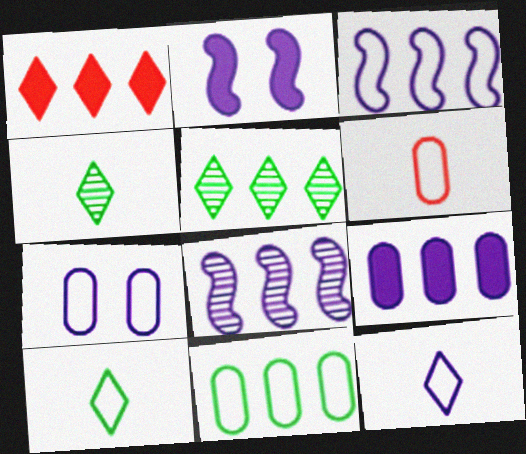[[1, 8, 11], 
[2, 5, 6], 
[3, 7, 12], 
[6, 7, 11]]